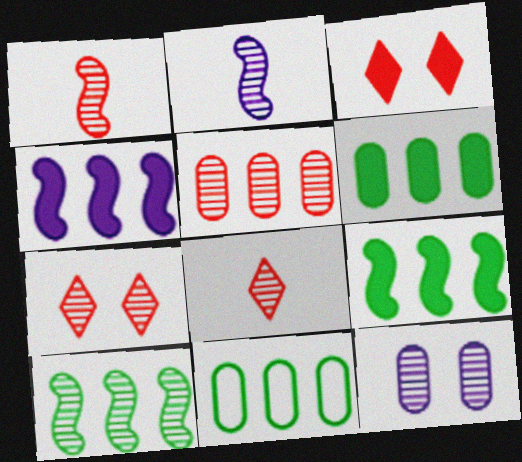[[1, 5, 7], 
[2, 3, 11], 
[8, 10, 12]]